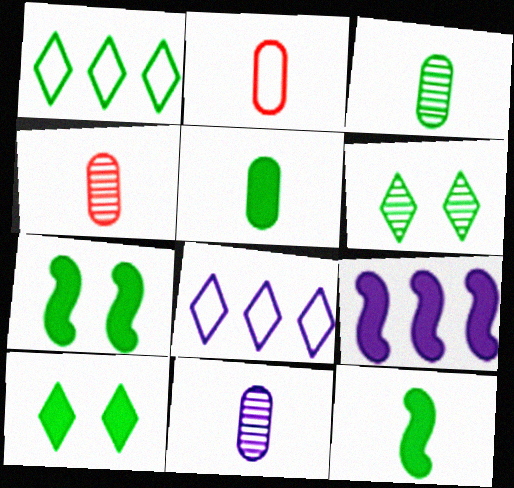[[1, 3, 7], 
[2, 5, 11], 
[2, 6, 9], 
[3, 4, 11], 
[4, 7, 8]]